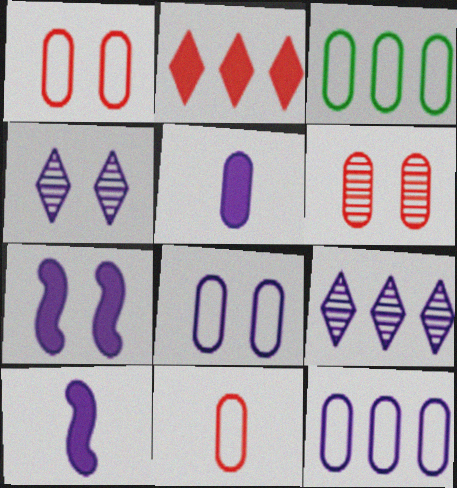[[3, 5, 6], 
[3, 8, 11], 
[4, 7, 8], 
[4, 10, 12], 
[8, 9, 10]]